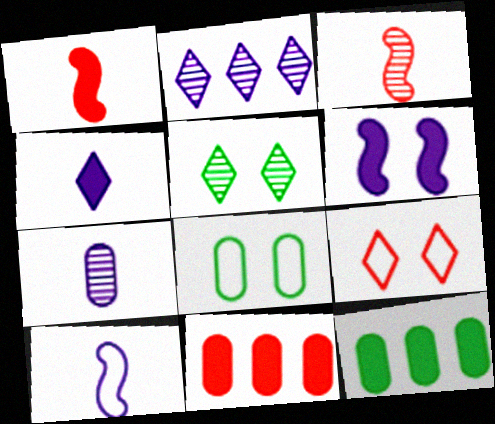[[1, 2, 8], 
[3, 9, 11], 
[4, 7, 10], 
[5, 10, 11], 
[7, 8, 11]]